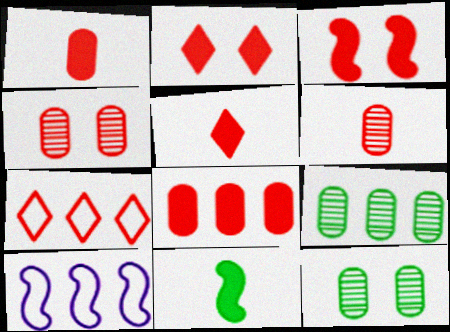[[3, 5, 8], 
[3, 6, 7], 
[5, 10, 12]]